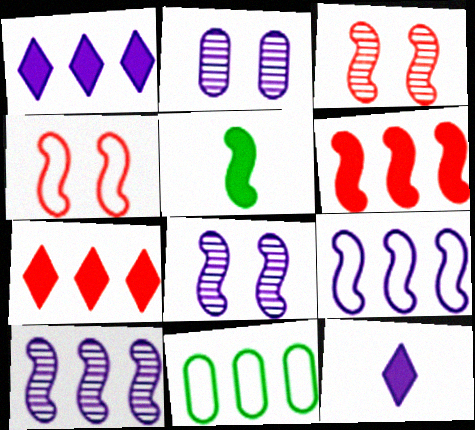[[2, 9, 12], 
[3, 5, 9], 
[3, 11, 12], 
[4, 5, 10], 
[7, 10, 11]]